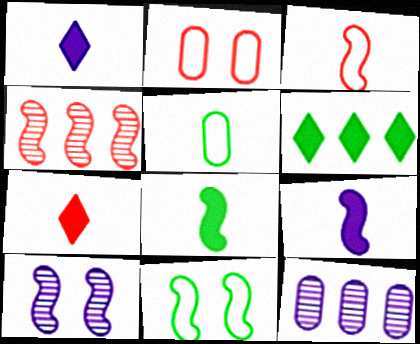[[2, 4, 7], 
[4, 9, 11], 
[7, 11, 12]]